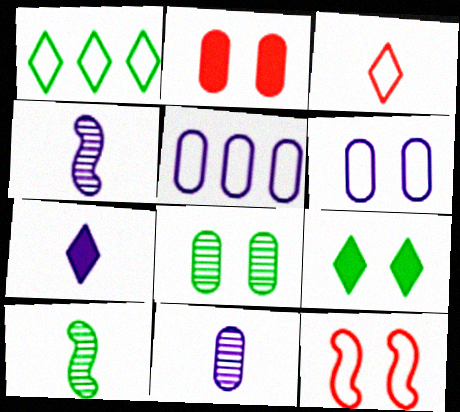[[1, 2, 4], 
[2, 6, 8]]